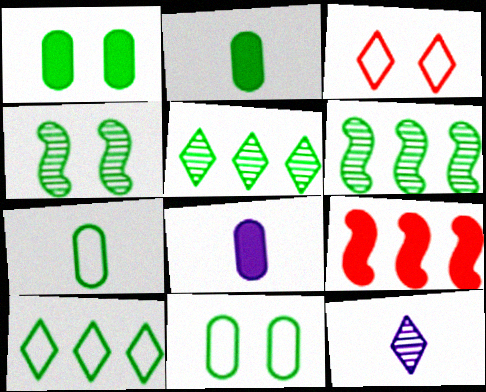[[2, 4, 10], 
[3, 6, 8], 
[9, 11, 12]]